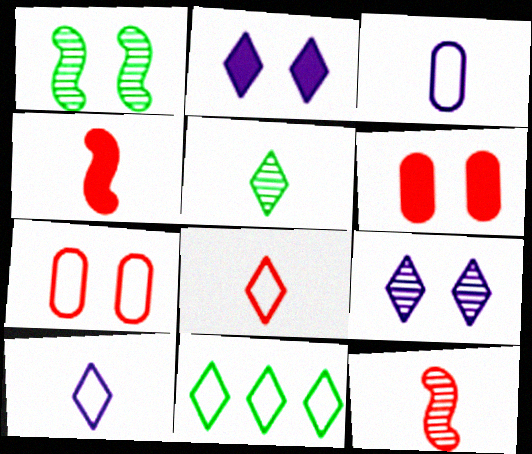[[1, 2, 7], 
[3, 4, 5]]